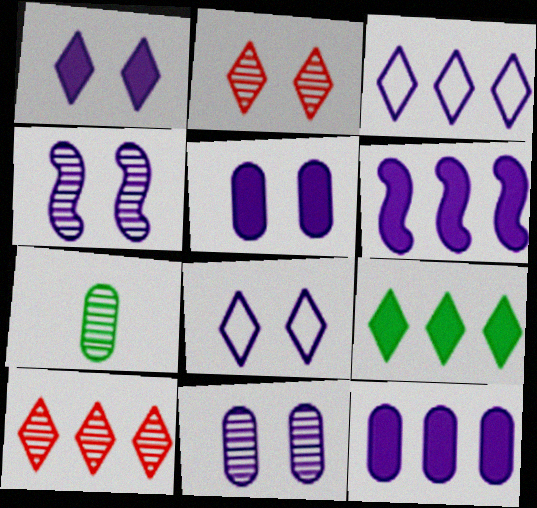[[3, 9, 10], 
[4, 5, 8], 
[4, 7, 10]]